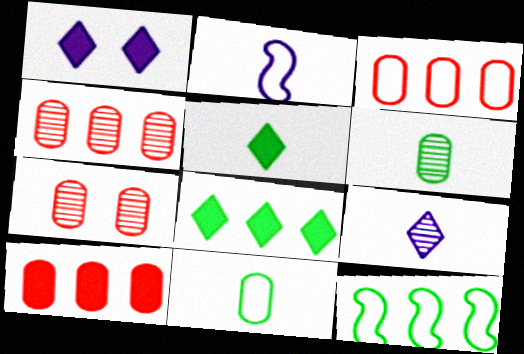[[2, 7, 8], 
[3, 4, 10]]